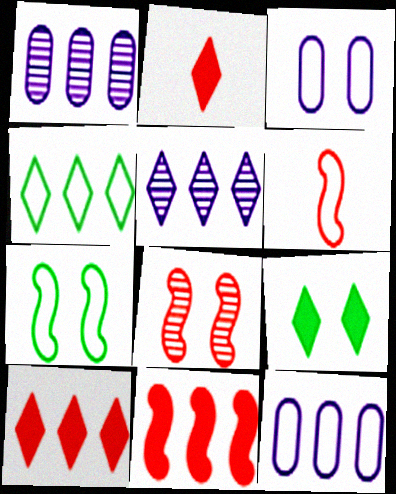[[1, 2, 7], 
[1, 4, 11], 
[1, 6, 9], 
[3, 4, 6], 
[3, 8, 9], 
[4, 5, 10], 
[6, 8, 11]]